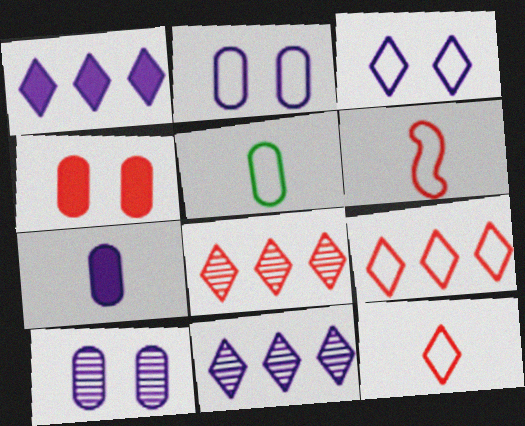[[4, 6, 8]]